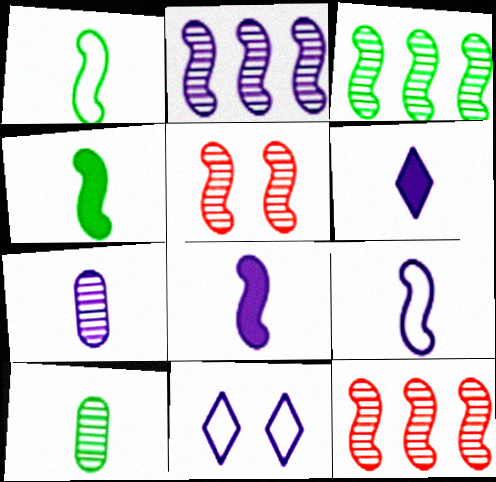[[2, 3, 12], 
[6, 7, 9]]